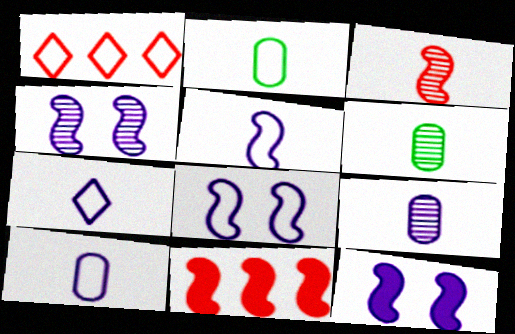[[1, 2, 8], 
[1, 6, 12], 
[4, 8, 12], 
[5, 7, 10]]